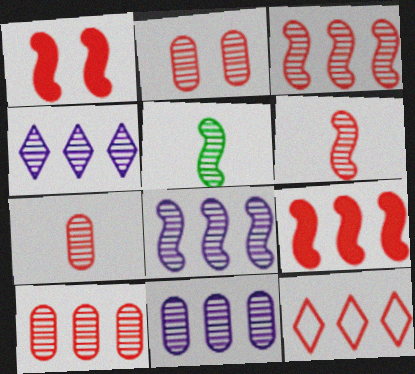[[1, 7, 12], 
[2, 4, 5], 
[2, 7, 10], 
[4, 8, 11], 
[9, 10, 12]]